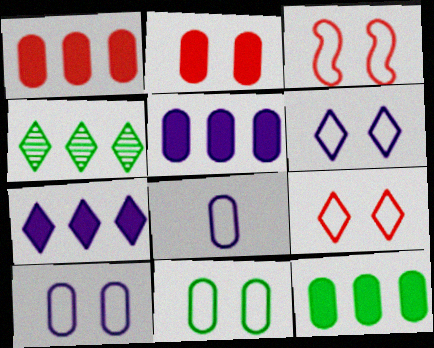[[1, 5, 12], 
[3, 6, 11]]